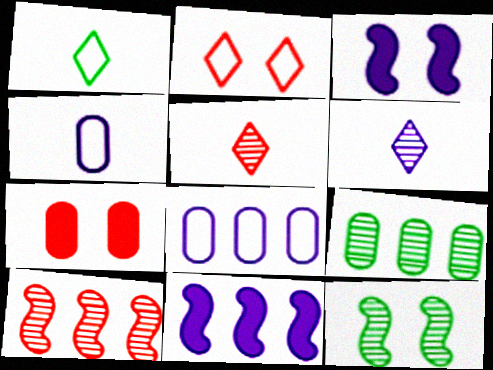[[3, 6, 8], 
[4, 7, 9]]